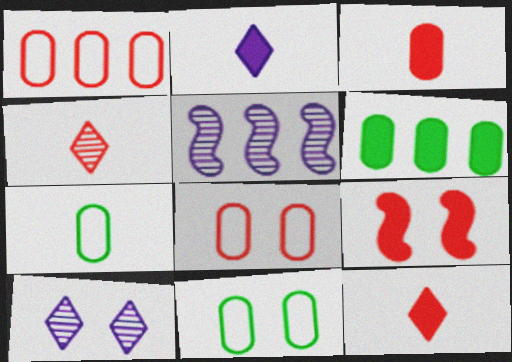[[1, 4, 9], 
[2, 6, 9], 
[5, 11, 12], 
[9, 10, 11]]